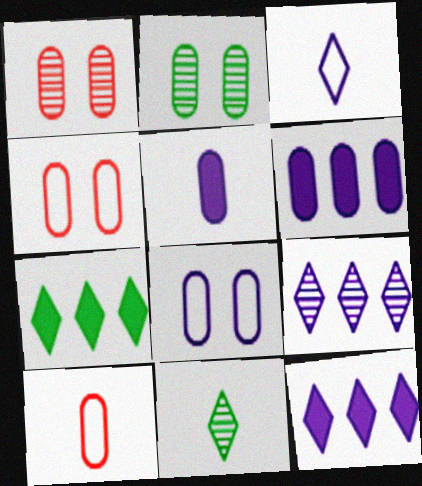[[2, 6, 10]]